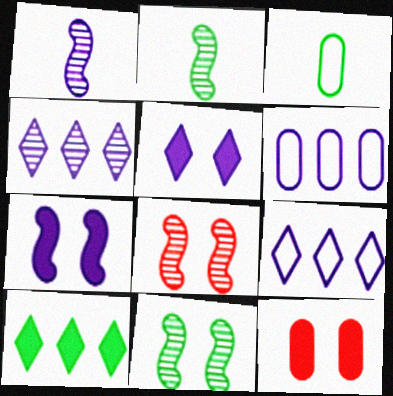[[1, 5, 6], 
[2, 9, 12], 
[3, 10, 11]]